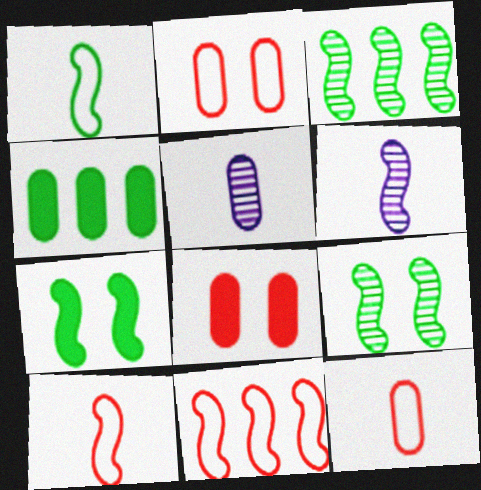[[1, 3, 7], 
[2, 4, 5], 
[6, 7, 11]]